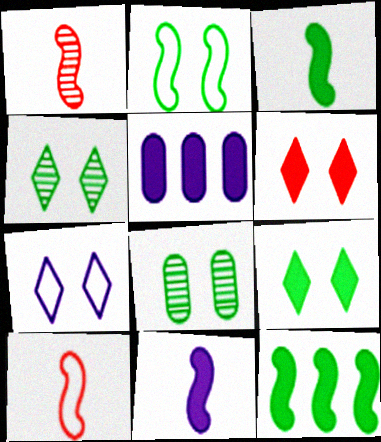[[2, 8, 9], 
[3, 5, 6], 
[4, 5, 10], 
[4, 6, 7]]